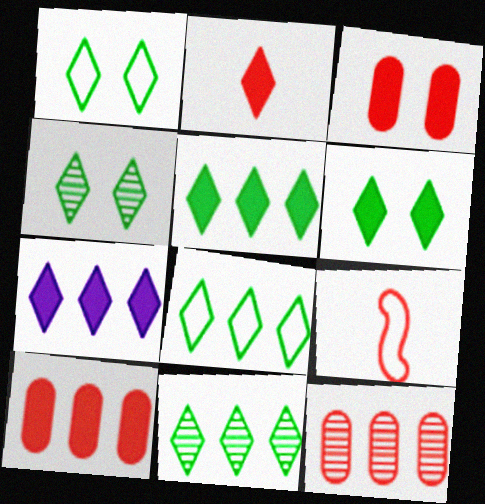[[1, 4, 6], 
[2, 6, 7], 
[5, 8, 11]]